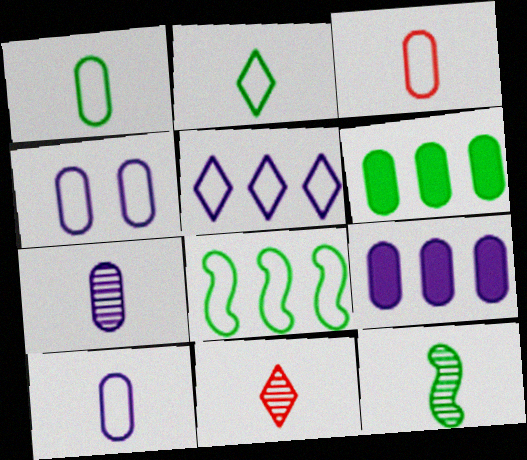[[1, 3, 10], 
[4, 7, 9], 
[7, 11, 12]]